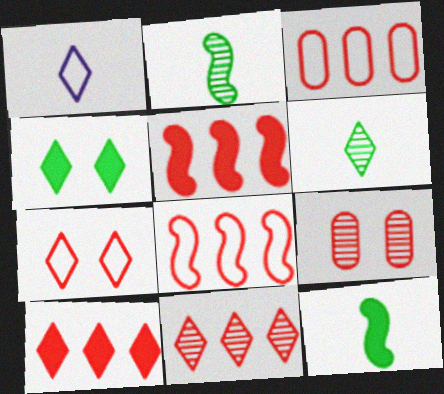[[1, 4, 11], 
[3, 5, 11]]